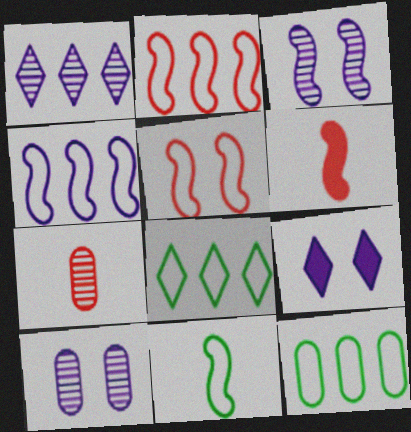[[4, 5, 11], 
[6, 8, 10]]